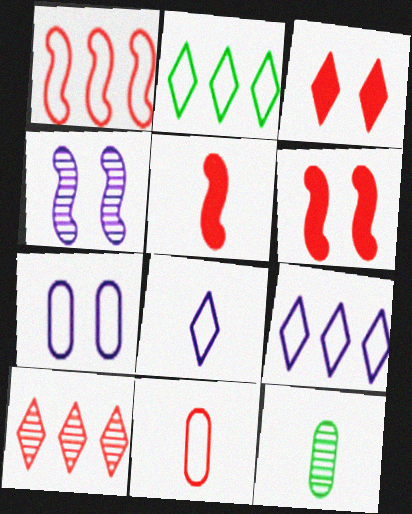[[4, 10, 12], 
[5, 8, 12], 
[6, 9, 12], 
[6, 10, 11]]